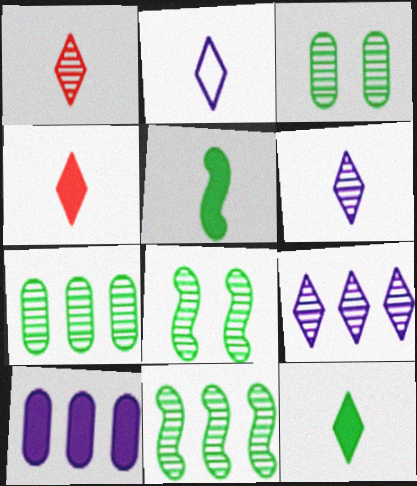[[1, 2, 12]]